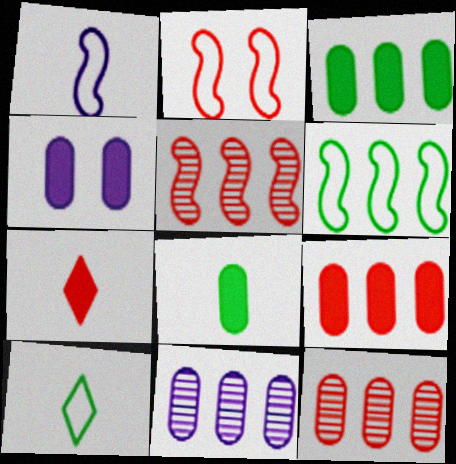[[1, 2, 6], 
[2, 7, 12], 
[4, 5, 10], 
[4, 8, 9]]